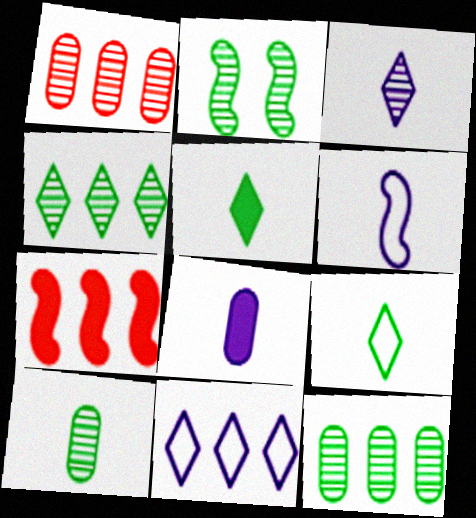[[1, 2, 3], 
[2, 4, 10], 
[2, 6, 7], 
[3, 6, 8], 
[7, 11, 12]]